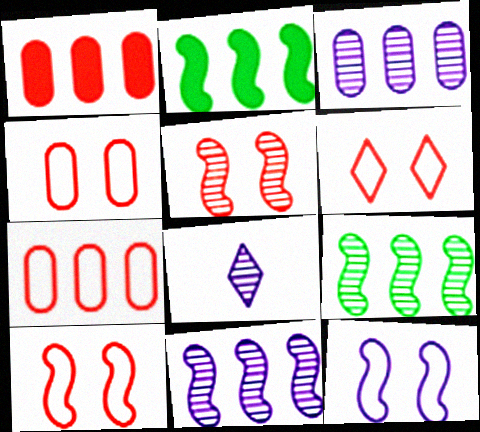[[2, 4, 8], 
[4, 6, 10]]